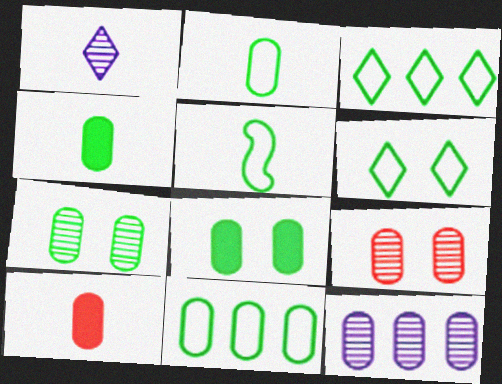[[1, 5, 10], 
[4, 7, 11], 
[5, 6, 11]]